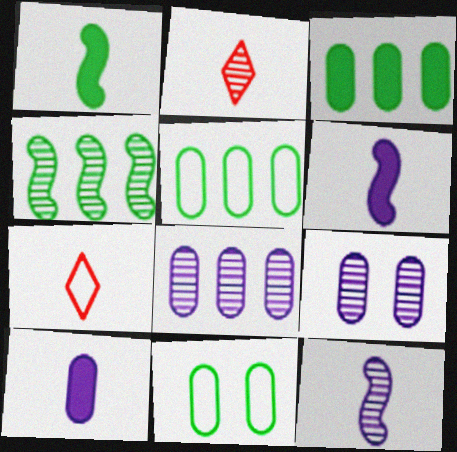[[2, 4, 9]]